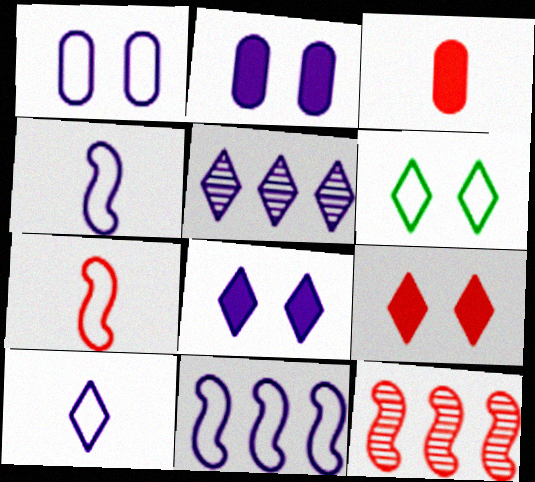[[1, 10, 11], 
[2, 4, 5], 
[5, 8, 10]]